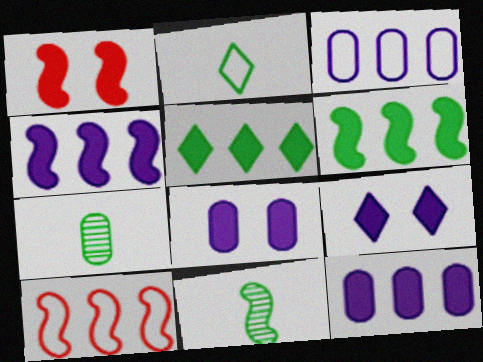[[7, 9, 10]]